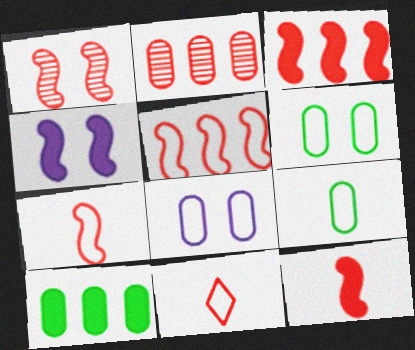[[1, 3, 7], 
[1, 5, 12]]